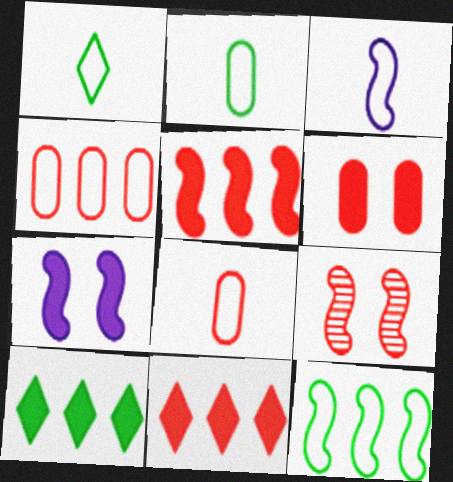[[1, 3, 8], 
[8, 9, 11]]